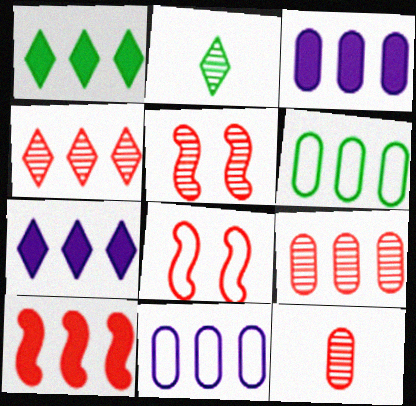[[1, 3, 10], 
[2, 3, 8], 
[3, 6, 9], 
[4, 5, 12]]